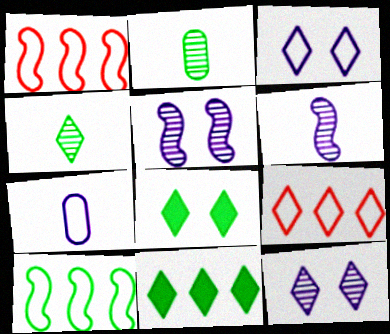[[2, 8, 10]]